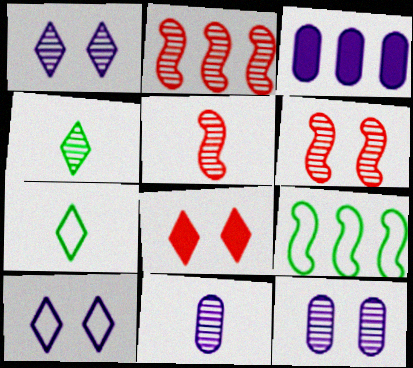[[2, 4, 12], 
[2, 5, 6], 
[3, 6, 7], 
[4, 5, 11], 
[8, 9, 11]]